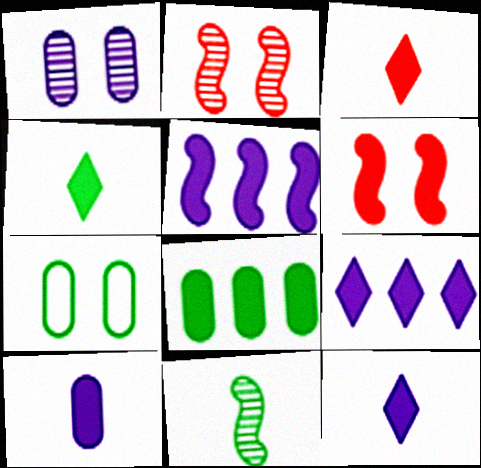[[3, 4, 12], 
[6, 8, 12]]